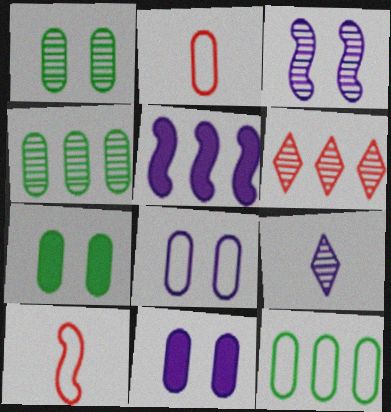[[2, 4, 11], 
[2, 8, 12], 
[5, 6, 12], 
[5, 8, 9]]